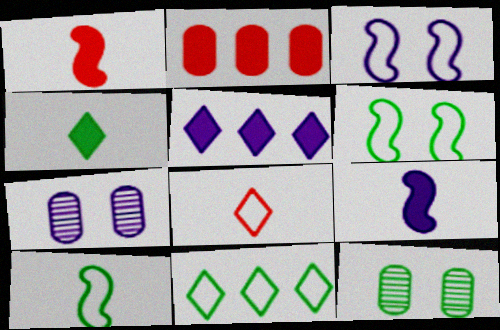[[1, 7, 11]]